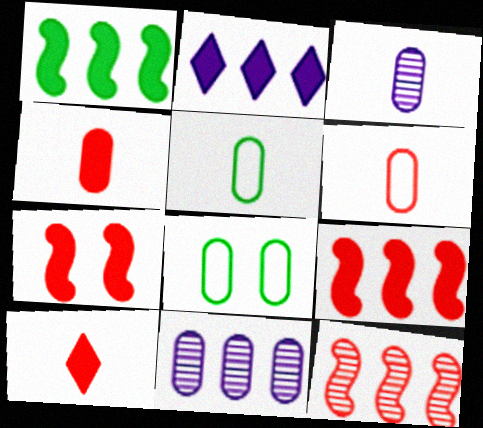[[3, 4, 5], 
[4, 8, 11]]